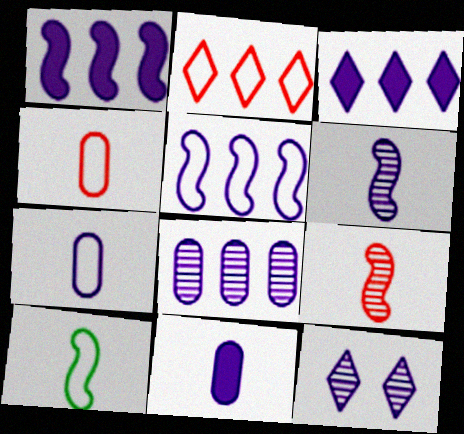[[1, 7, 12], 
[3, 5, 8], 
[5, 11, 12], 
[6, 8, 12]]